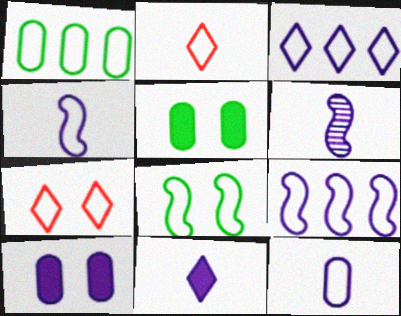[[1, 4, 7], 
[3, 6, 10], 
[6, 11, 12]]